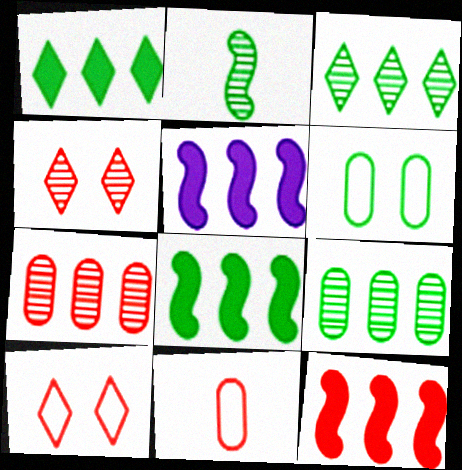[[1, 2, 6], 
[4, 11, 12], 
[5, 8, 12]]